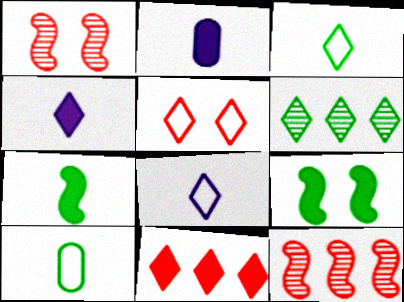[[2, 9, 11], 
[4, 5, 6], 
[6, 9, 10]]